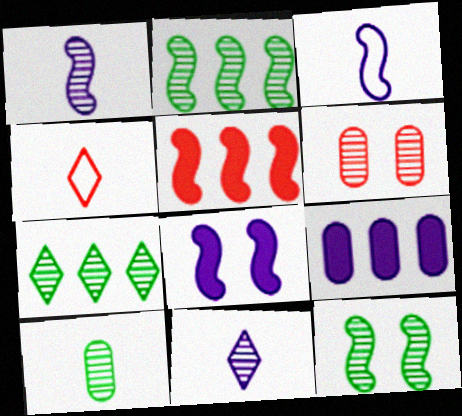[[1, 6, 7], 
[2, 6, 11], 
[3, 5, 12], 
[4, 5, 6], 
[4, 9, 12], 
[7, 10, 12]]